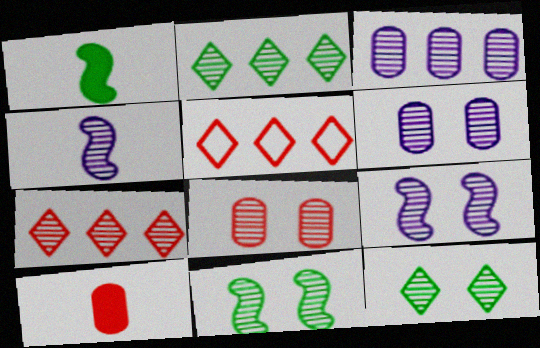[[1, 5, 6], 
[2, 4, 8], 
[8, 9, 12]]